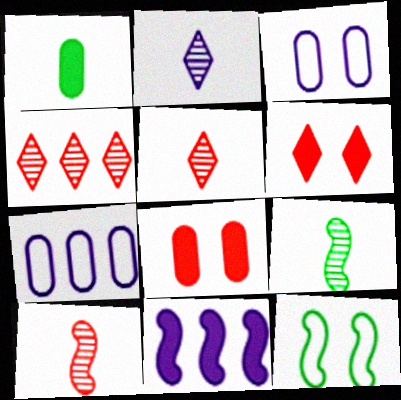[[1, 6, 11], 
[2, 3, 11], 
[6, 7, 9], 
[10, 11, 12]]